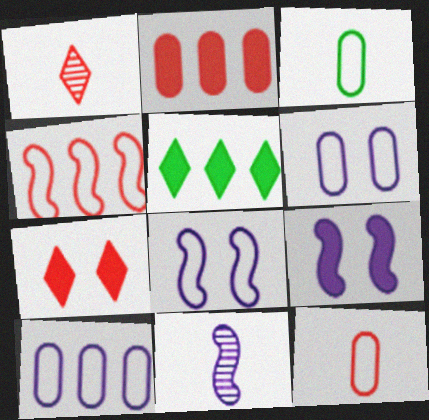[]